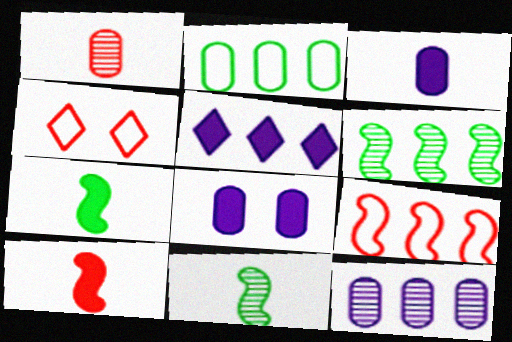[[1, 2, 8], 
[3, 4, 6], 
[4, 7, 12]]